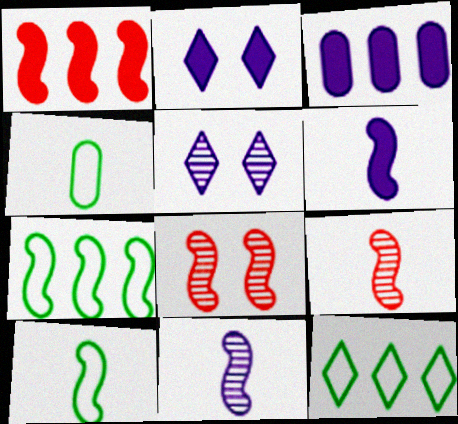[[1, 4, 5], 
[2, 3, 6], 
[6, 7, 8], 
[6, 9, 10]]